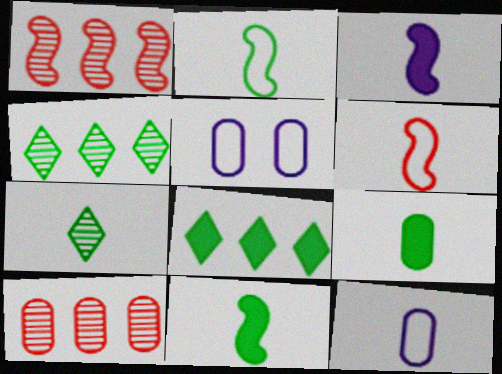[[2, 7, 9], 
[5, 9, 10]]